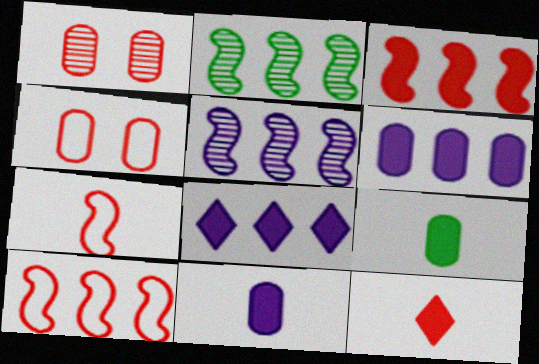[[1, 10, 12]]